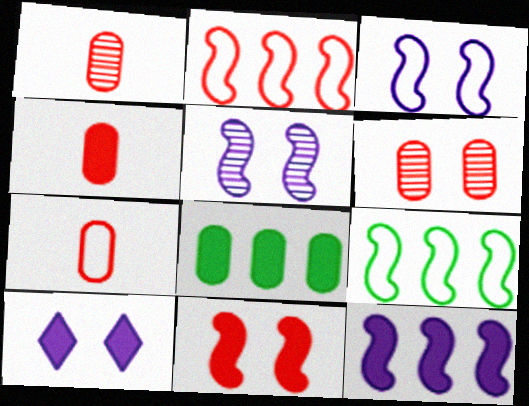[[1, 4, 7], 
[1, 9, 10]]